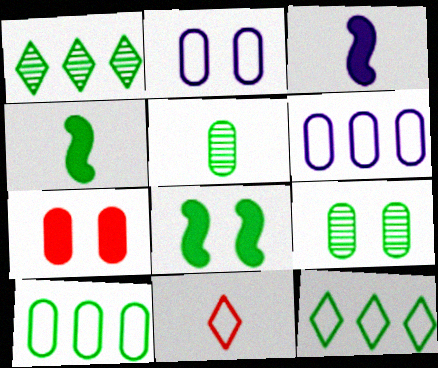[[2, 7, 9], 
[3, 5, 11], 
[4, 9, 12], 
[5, 6, 7], 
[5, 8, 12]]